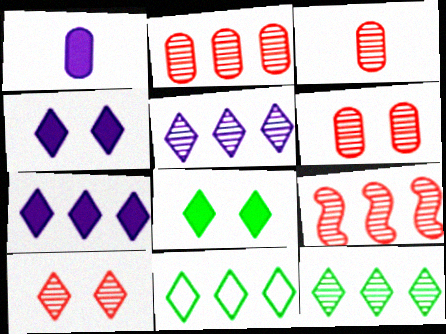[[2, 3, 6], 
[3, 9, 10]]